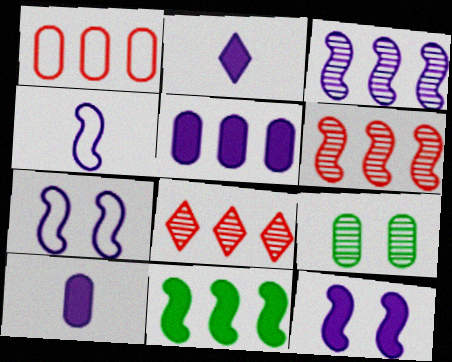[[1, 9, 10], 
[2, 5, 12], 
[3, 4, 12]]